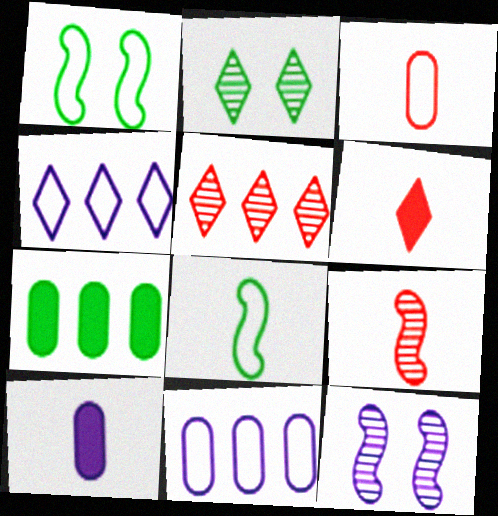[[1, 3, 4], 
[1, 5, 10], 
[2, 4, 6], 
[2, 7, 8], 
[3, 6, 9], 
[4, 10, 12]]